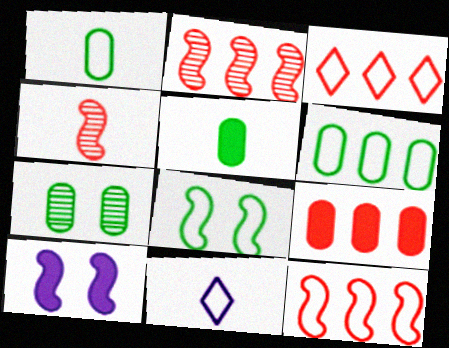[[2, 3, 9], 
[4, 5, 11], 
[5, 6, 7]]